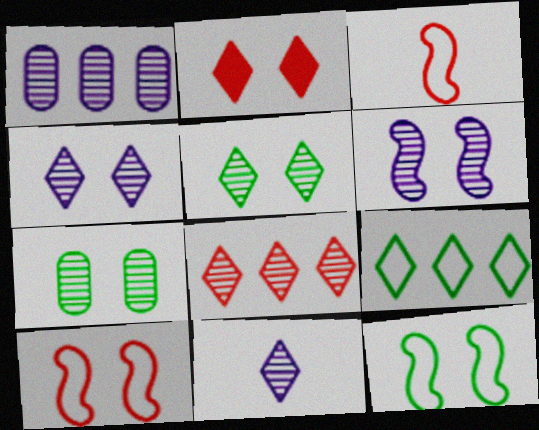[[1, 6, 11], 
[2, 9, 11], 
[5, 8, 11]]